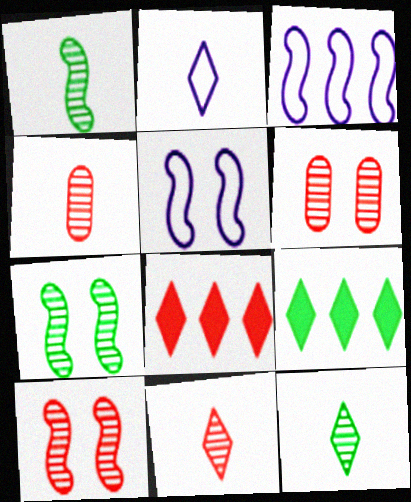[[4, 5, 9]]